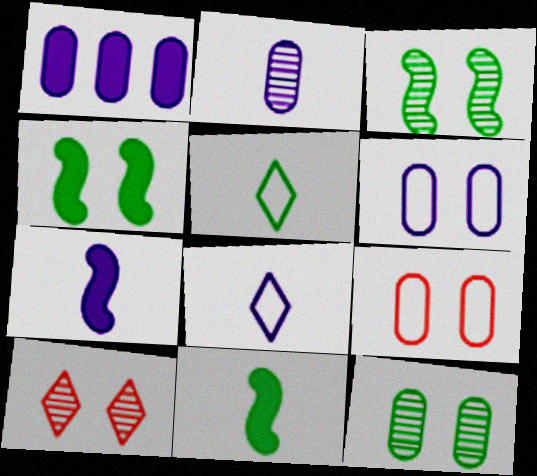[[1, 2, 6], 
[2, 7, 8], 
[4, 6, 10]]